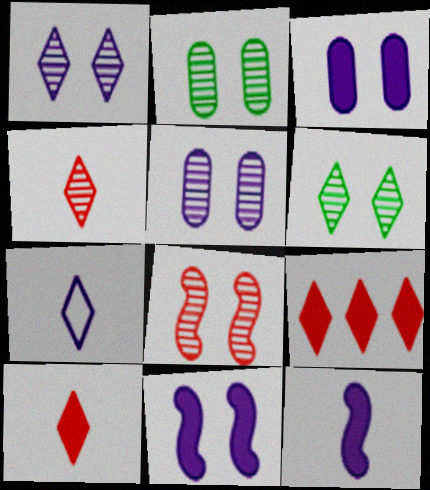[[1, 2, 8], 
[5, 6, 8], 
[6, 7, 9]]